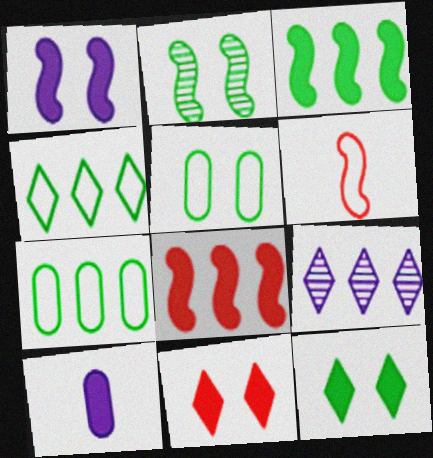[[2, 5, 12], 
[3, 10, 11], 
[7, 8, 9], 
[8, 10, 12]]